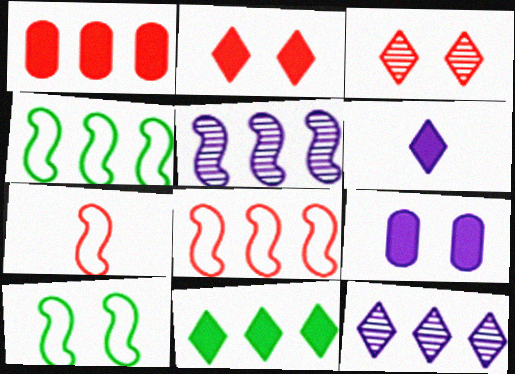[[1, 3, 7], 
[1, 4, 12], 
[2, 6, 11], 
[3, 9, 10]]